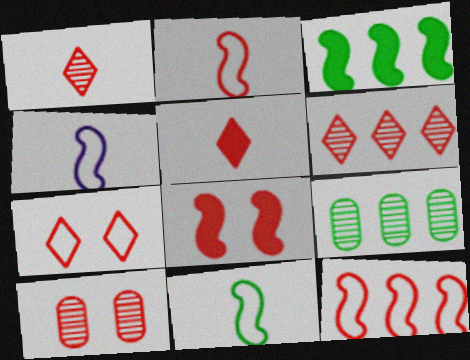[[2, 4, 11], 
[5, 6, 7], 
[5, 10, 12], 
[7, 8, 10]]